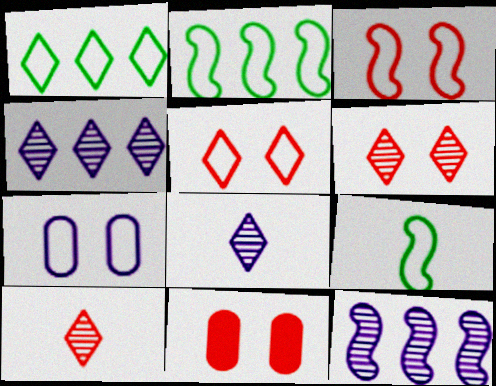[[2, 8, 11], 
[3, 6, 11], 
[4, 9, 11]]